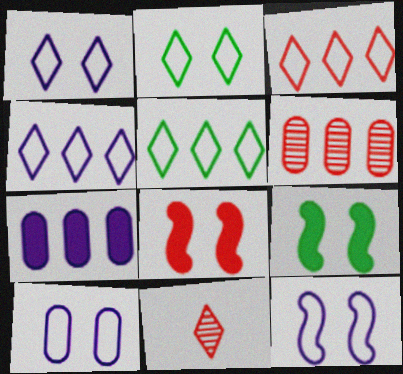[[1, 10, 12], 
[3, 4, 5]]